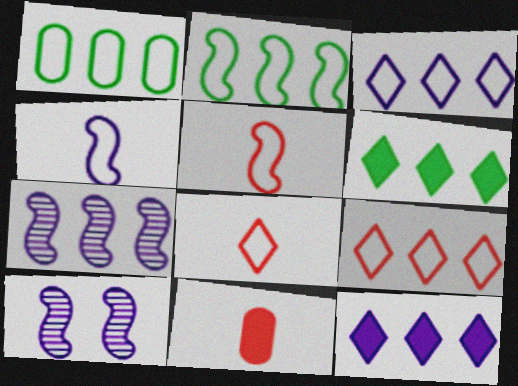[]